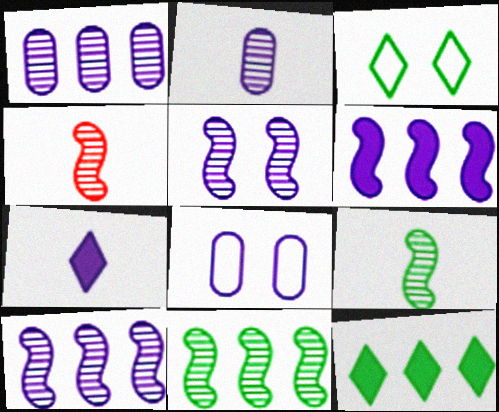[[4, 5, 11], 
[4, 8, 12], 
[7, 8, 10]]